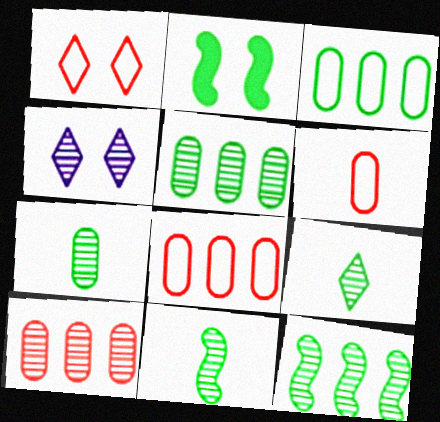[[2, 3, 9], 
[4, 10, 11], 
[7, 9, 11]]